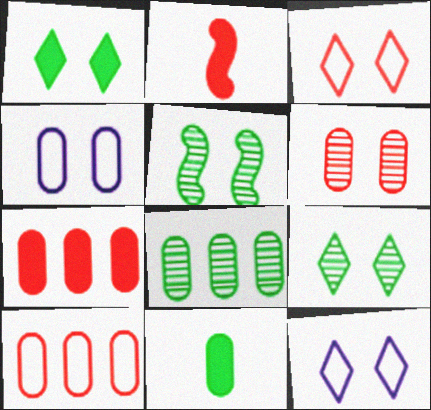[[2, 8, 12]]